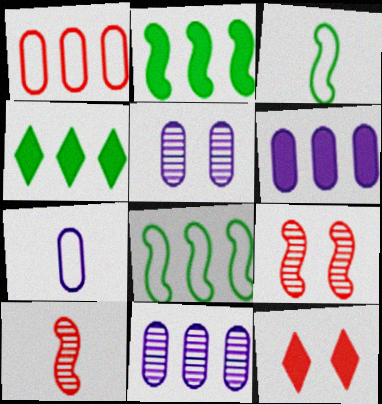[[1, 10, 12], 
[3, 11, 12], 
[4, 7, 9], 
[5, 6, 7]]